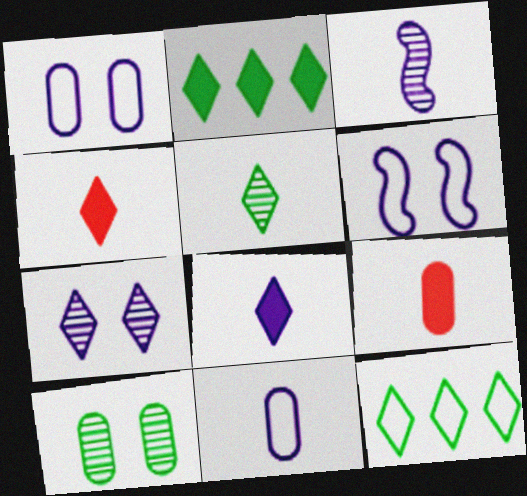[[3, 8, 11], 
[4, 7, 12]]